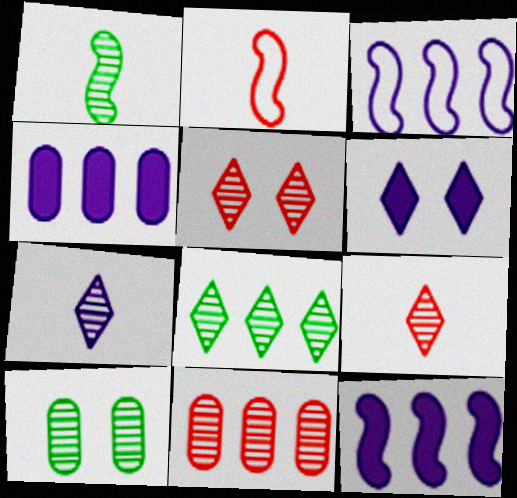[[1, 8, 10], 
[5, 7, 8]]